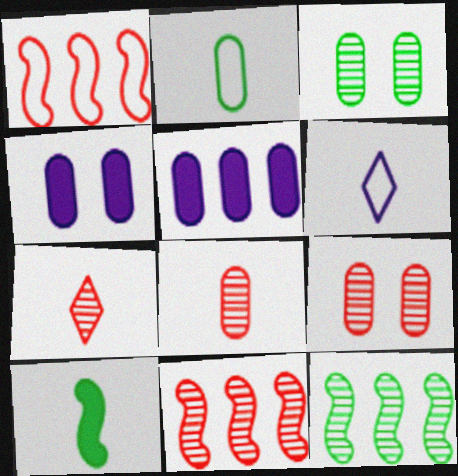[[2, 5, 9], 
[6, 8, 10], 
[7, 9, 11]]